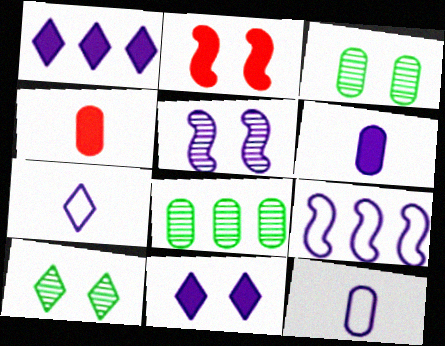[[1, 5, 12], 
[2, 7, 8], 
[4, 9, 10]]